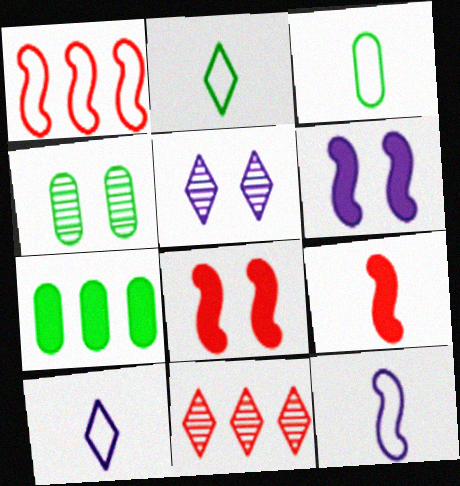[[3, 4, 7], 
[3, 6, 11]]